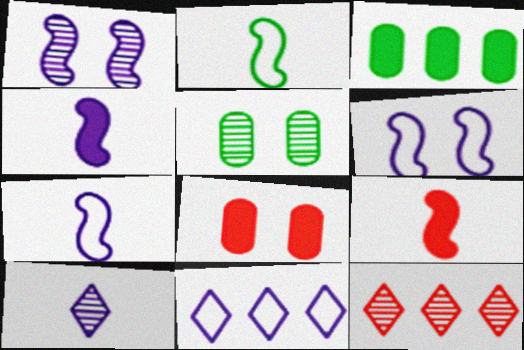[[5, 9, 11]]